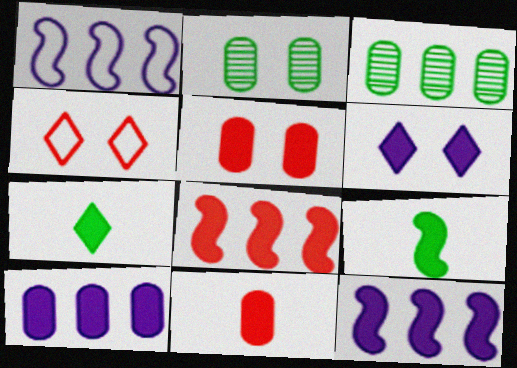[[5, 7, 12]]